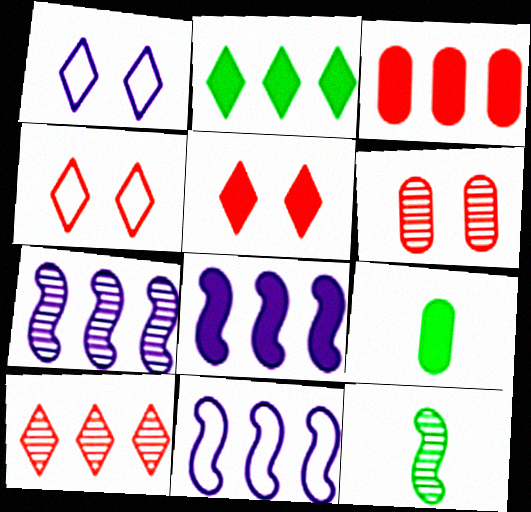[[1, 3, 12], 
[2, 3, 8], 
[4, 7, 9], 
[5, 8, 9], 
[7, 8, 11]]